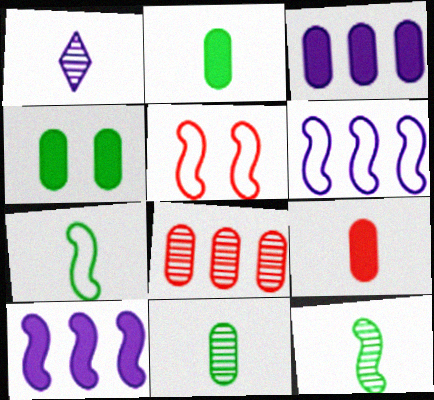[[1, 7, 9], 
[3, 4, 9], 
[5, 6, 7], 
[5, 10, 12]]